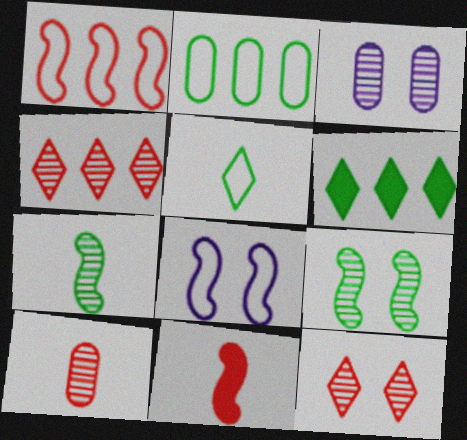[[3, 4, 7], 
[3, 9, 12], 
[6, 8, 10]]